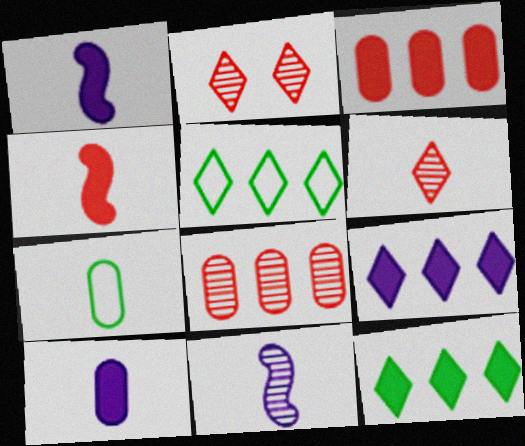[[1, 6, 7]]